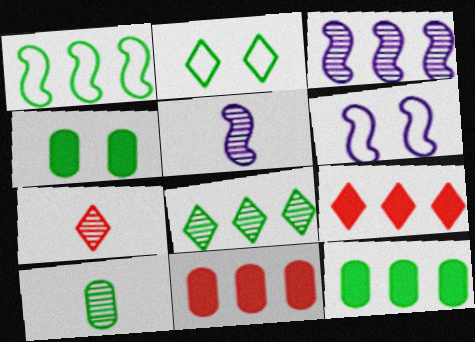[[1, 8, 12], 
[2, 5, 11], 
[5, 7, 10], 
[6, 7, 12], 
[6, 9, 10]]